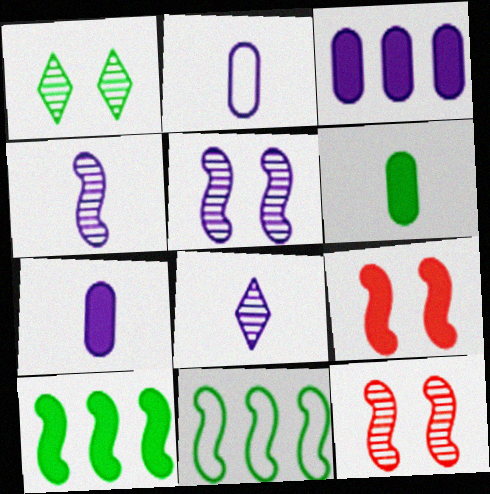[[1, 6, 11], 
[4, 9, 11]]